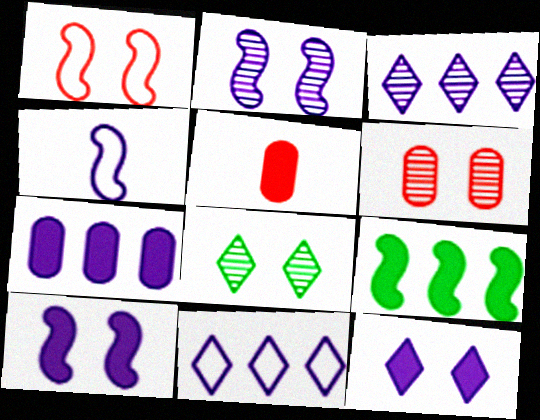[[2, 6, 8], 
[5, 9, 12]]